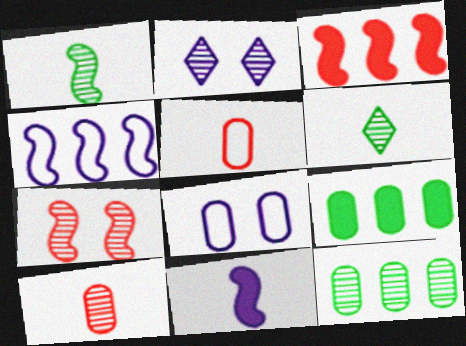[[3, 6, 8], 
[5, 6, 11], 
[8, 9, 10]]